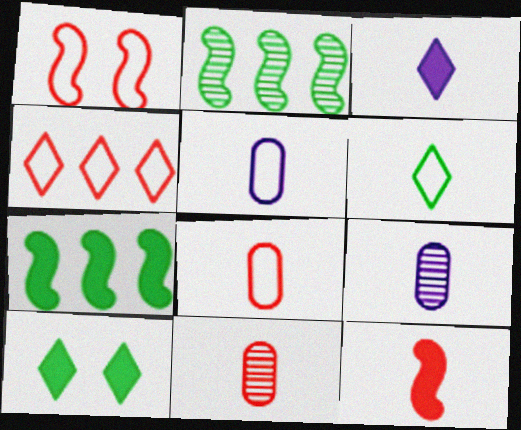[[1, 4, 8], 
[6, 9, 12]]